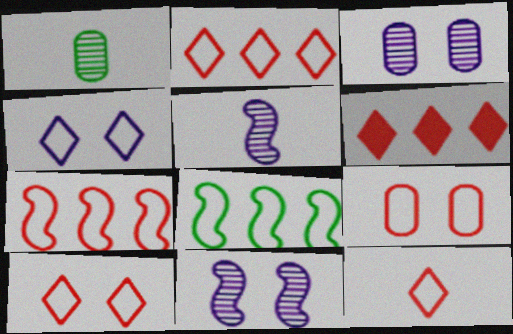[[2, 10, 12], 
[7, 9, 12]]